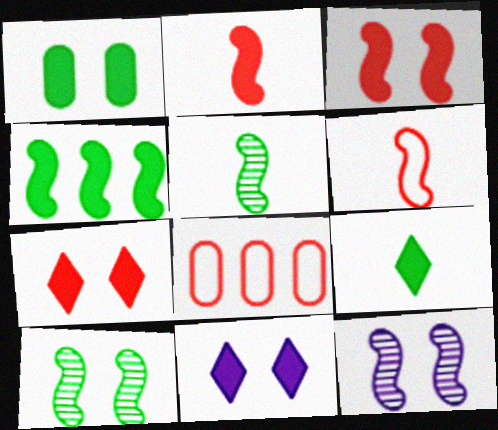[[1, 3, 11], 
[1, 4, 9], 
[4, 6, 12], 
[5, 8, 11], 
[8, 9, 12]]